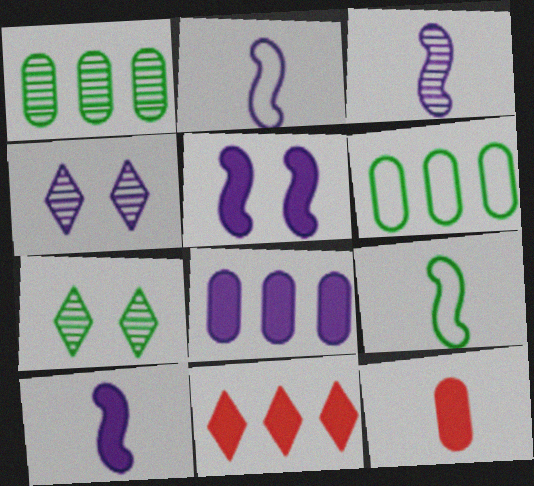[[2, 3, 10], 
[2, 4, 8]]